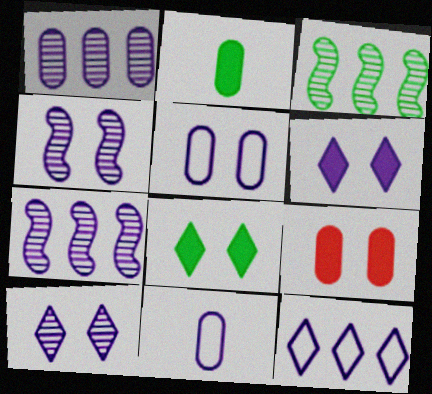[[4, 5, 6], 
[6, 7, 11]]